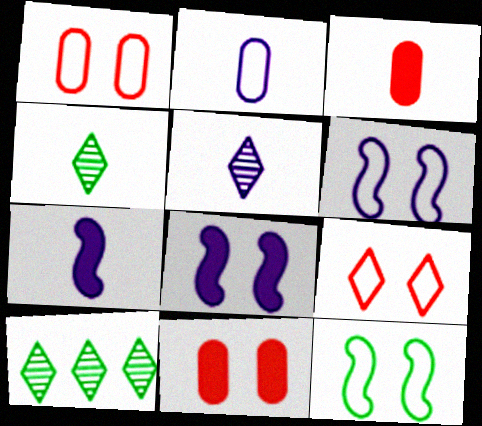[[1, 7, 10], 
[2, 5, 7], 
[3, 6, 10]]